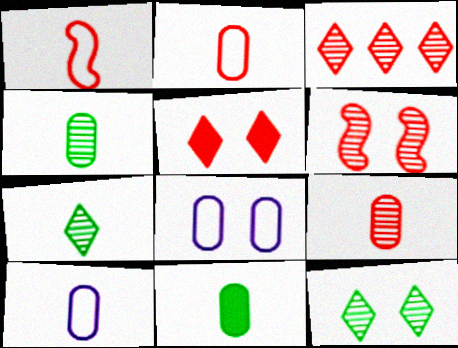[[3, 6, 9], 
[9, 10, 11]]